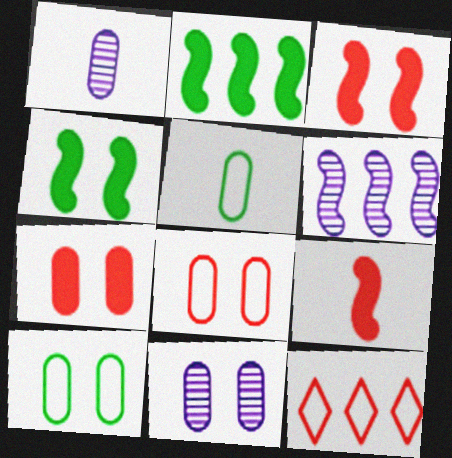[[1, 4, 12], 
[7, 10, 11]]